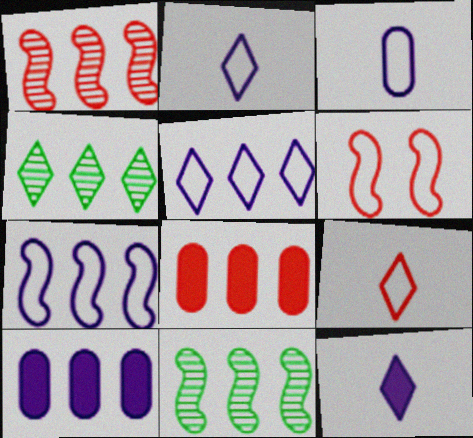[[4, 7, 8], 
[5, 8, 11]]